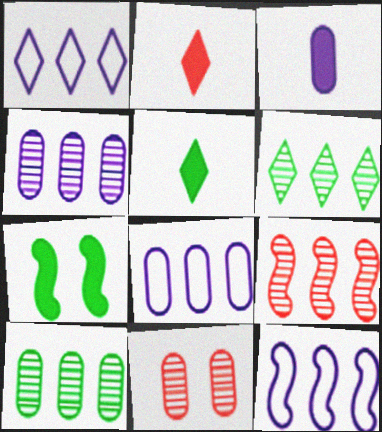[[1, 8, 12], 
[4, 6, 9], 
[5, 11, 12]]